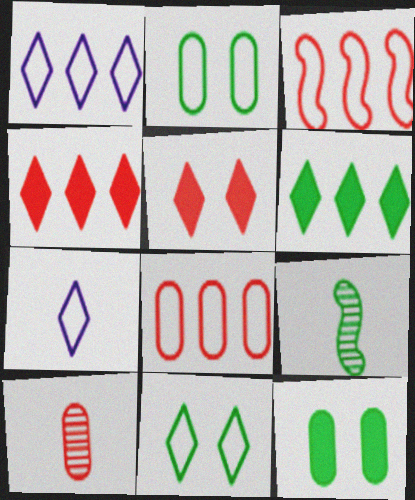[[2, 3, 7], 
[2, 6, 9], 
[3, 5, 10]]